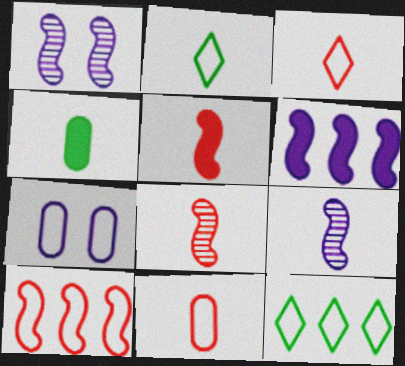[[2, 7, 10], 
[3, 4, 9]]